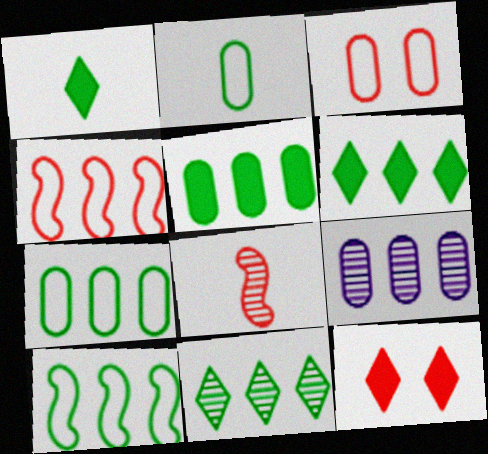[[4, 6, 9], 
[5, 10, 11]]